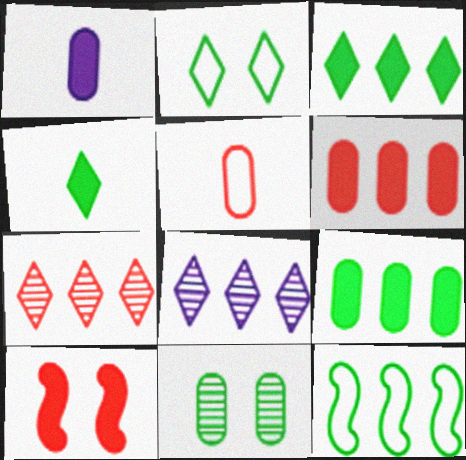[[1, 3, 10], 
[4, 11, 12], 
[5, 7, 10], 
[6, 8, 12]]